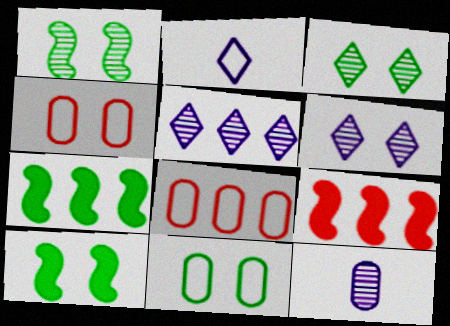[[3, 10, 11], 
[4, 6, 10], 
[5, 7, 8]]